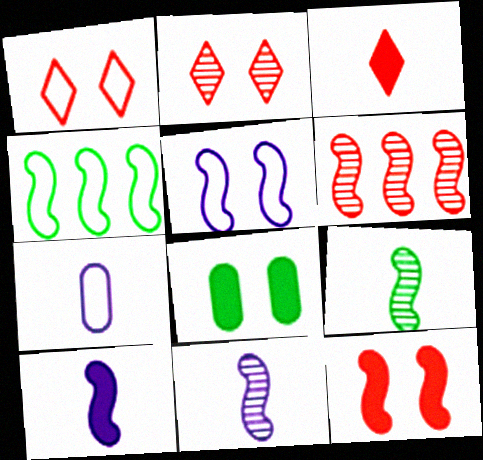[[1, 4, 7], 
[2, 5, 8], 
[3, 7, 9], 
[4, 11, 12]]